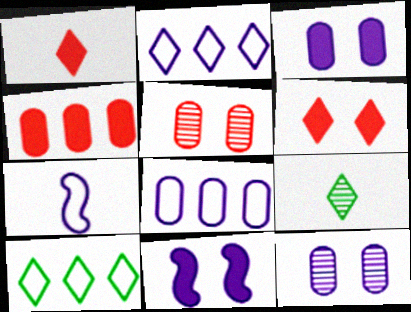[[2, 6, 9]]